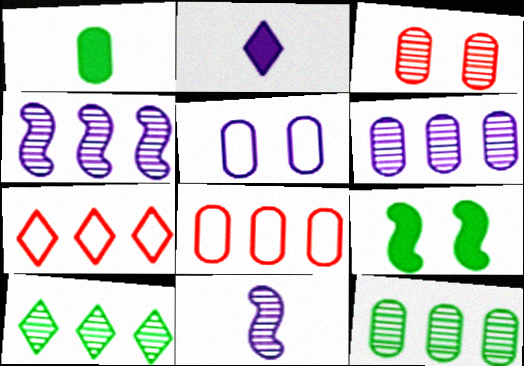[[2, 4, 5], 
[3, 10, 11]]